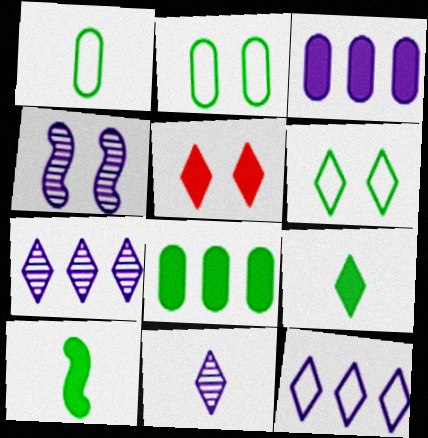[[2, 4, 5], 
[3, 5, 10]]